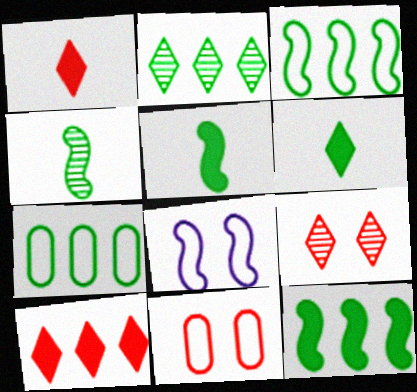[[2, 7, 12]]